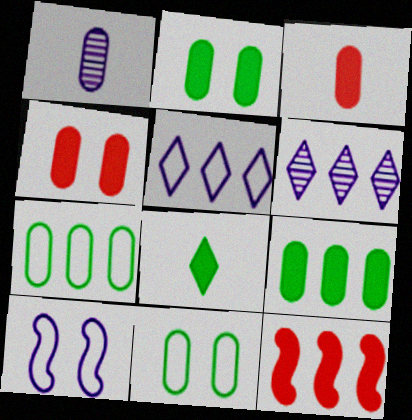[[1, 4, 7], 
[6, 7, 12]]